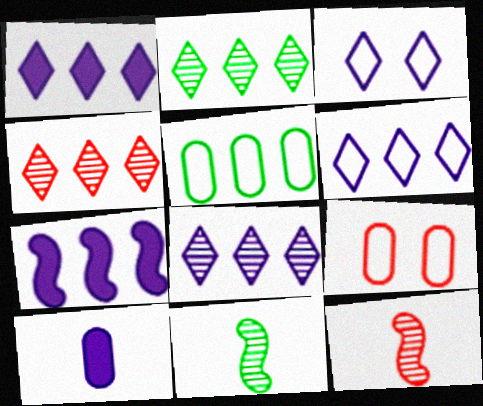[[1, 6, 8], 
[1, 9, 11], 
[2, 4, 8], 
[4, 5, 7]]